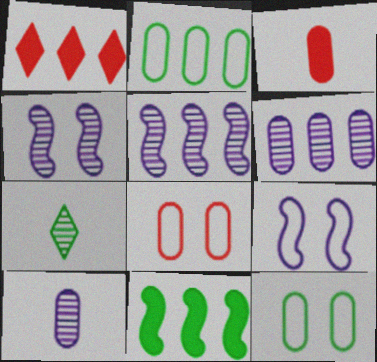[[1, 2, 5], 
[3, 6, 12], 
[7, 11, 12]]